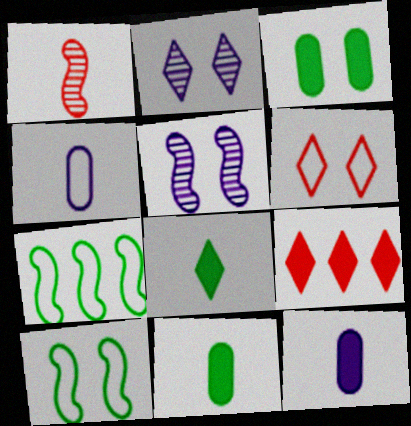[[1, 4, 8], 
[3, 5, 6], 
[4, 6, 7]]